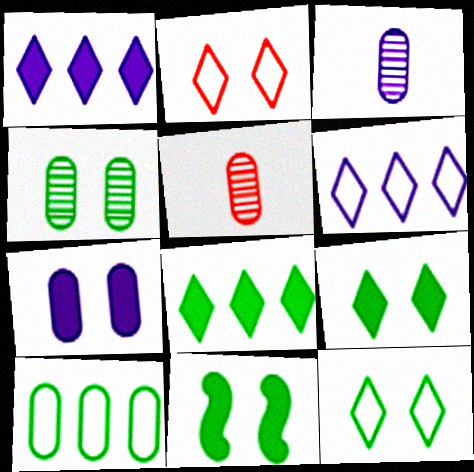[[4, 11, 12], 
[5, 6, 11], 
[5, 7, 10]]